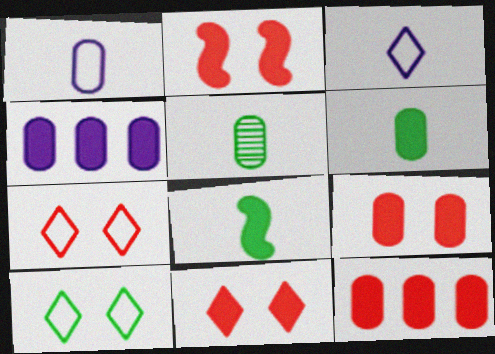[[2, 9, 11], 
[4, 6, 9], 
[4, 8, 11]]